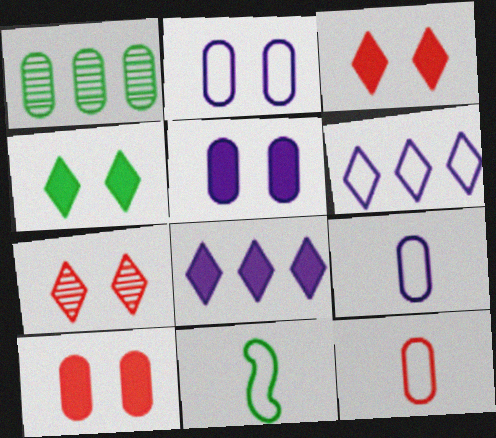[[1, 4, 11], 
[1, 5, 12], 
[1, 9, 10]]